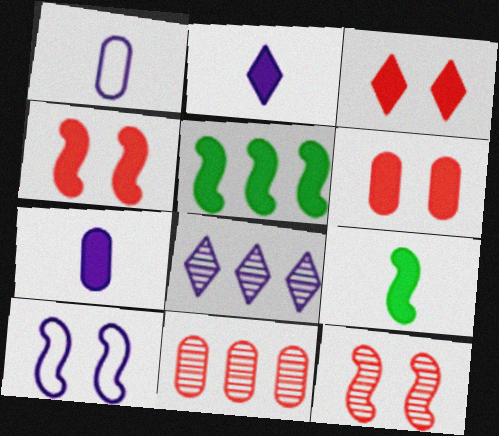[[2, 5, 6], 
[3, 4, 6], 
[3, 5, 7], 
[7, 8, 10]]